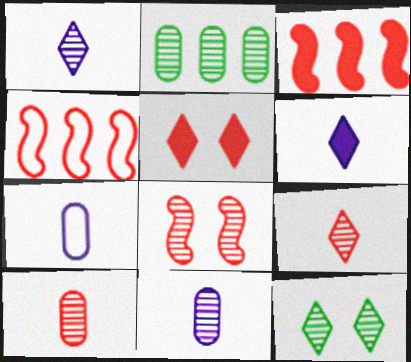[[1, 2, 8], 
[3, 7, 12], 
[4, 5, 10]]